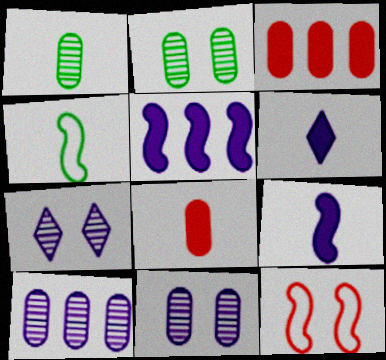[[3, 4, 7]]